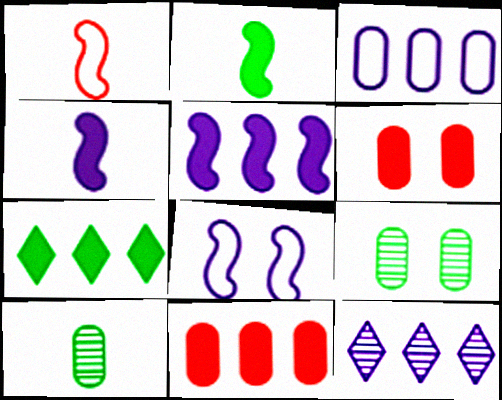[[3, 5, 12], 
[3, 6, 10], 
[4, 6, 7], 
[5, 7, 11]]